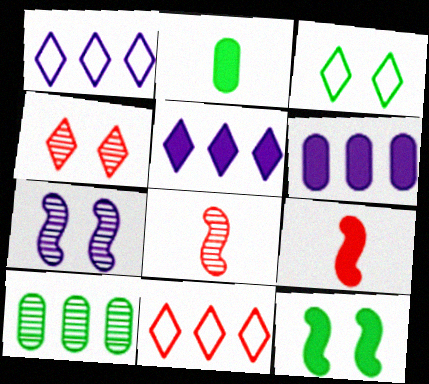[[2, 7, 11], 
[3, 6, 8]]